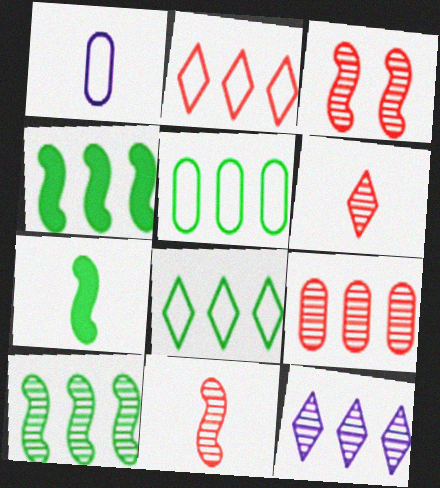[[1, 6, 7], 
[3, 6, 9], 
[9, 10, 12]]